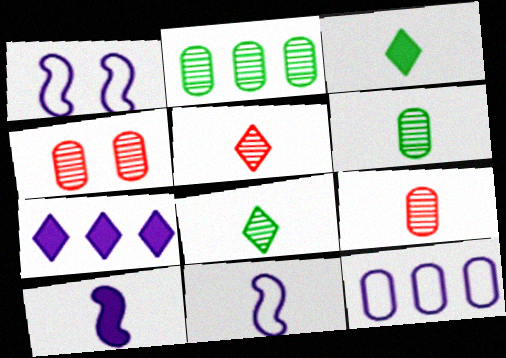[[3, 9, 11]]